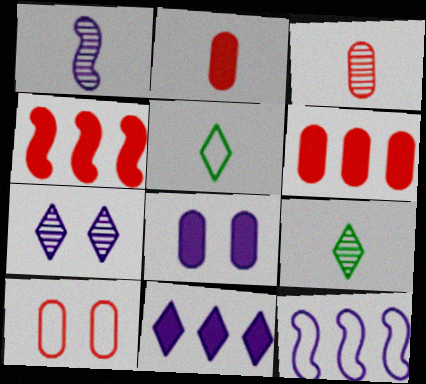[[1, 2, 5], 
[1, 3, 9], 
[3, 6, 10], 
[5, 10, 12]]